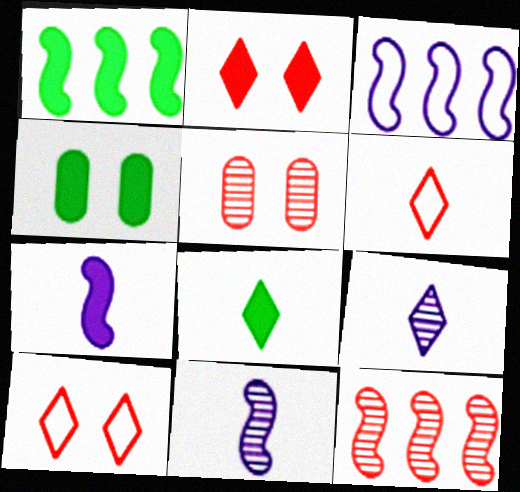[[1, 3, 12], 
[1, 4, 8], 
[3, 5, 8], 
[6, 8, 9]]